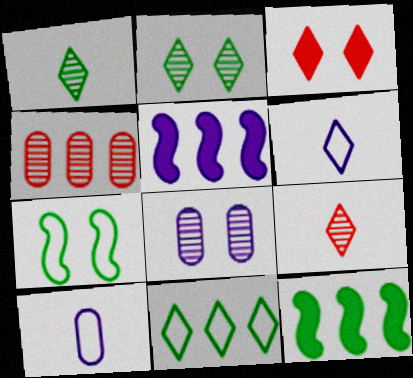[[3, 7, 8], 
[4, 5, 11], 
[5, 6, 8]]